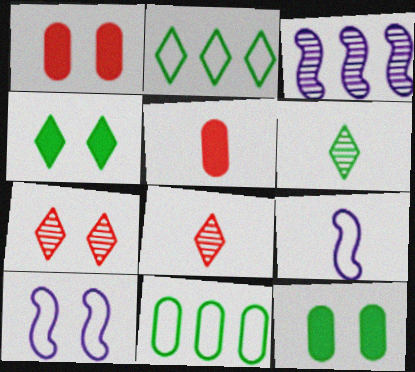[[2, 4, 6], 
[5, 6, 9], 
[7, 10, 12]]